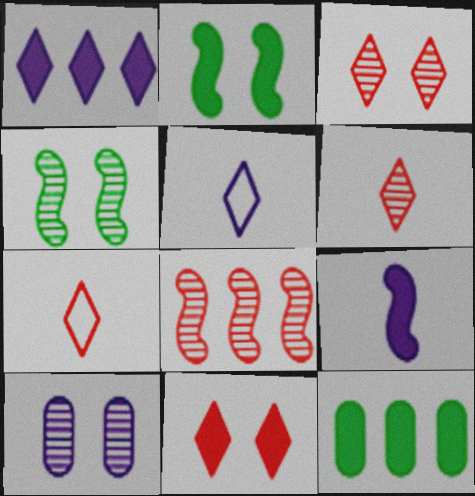[[3, 4, 10], 
[9, 11, 12]]